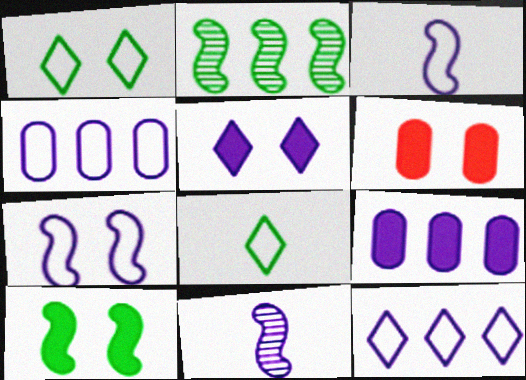[[4, 5, 11], 
[5, 6, 10]]